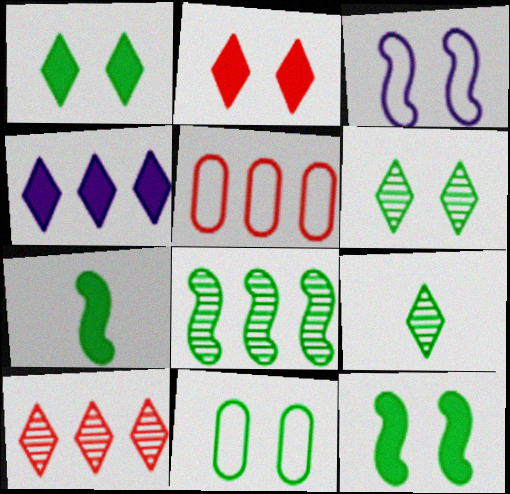[[4, 5, 8], 
[6, 11, 12]]